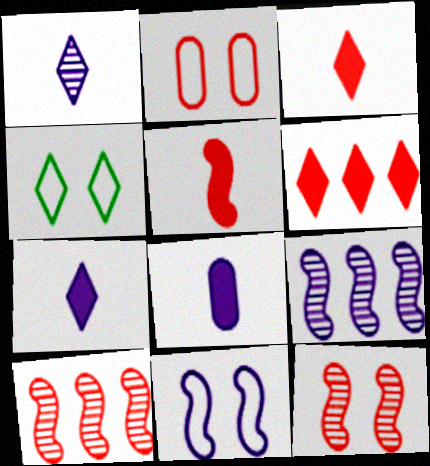[[1, 4, 6], 
[2, 3, 10], 
[2, 4, 11], 
[4, 8, 10]]